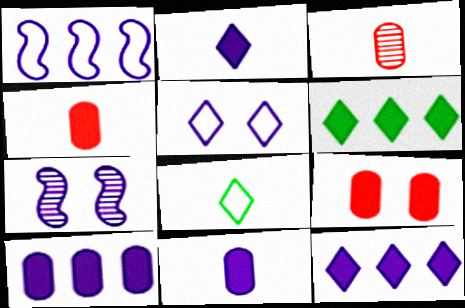[]